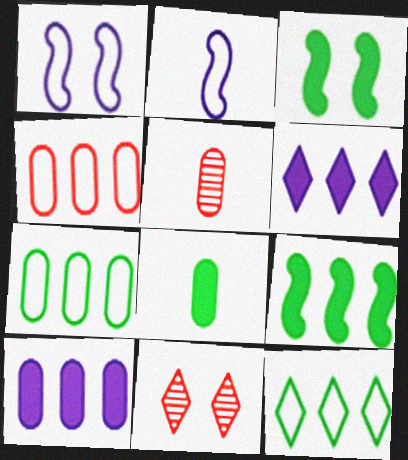[]